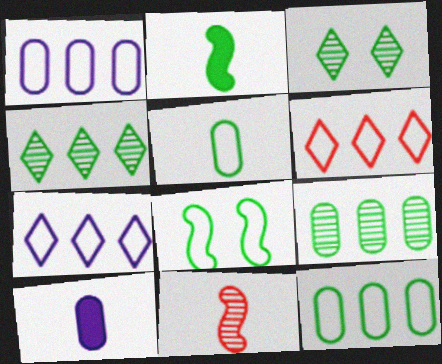[[2, 3, 12]]